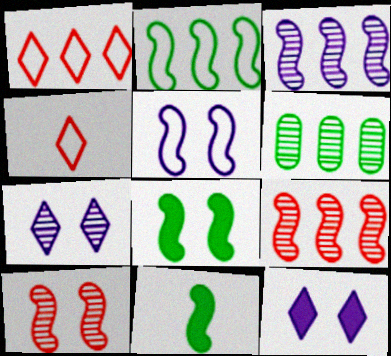[[5, 8, 10], 
[5, 9, 11]]